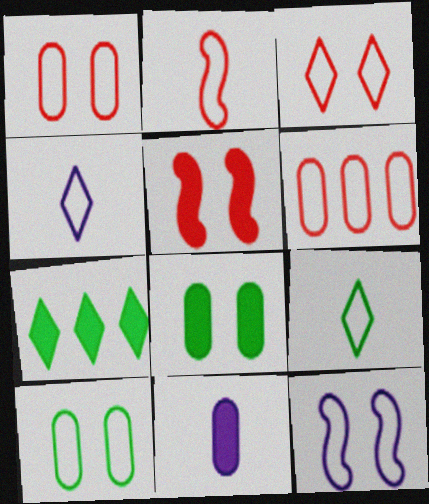[[2, 3, 6], 
[3, 10, 12], 
[5, 7, 11], 
[6, 9, 12]]